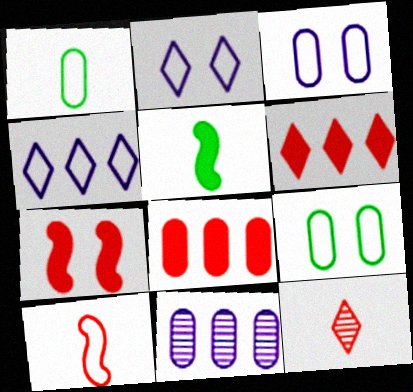[[4, 9, 10]]